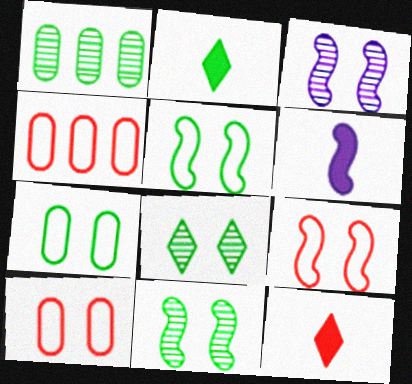[[1, 2, 5], 
[2, 3, 4], 
[4, 6, 8]]